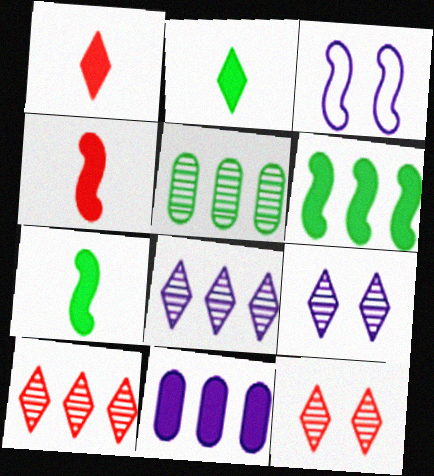[[1, 3, 5]]